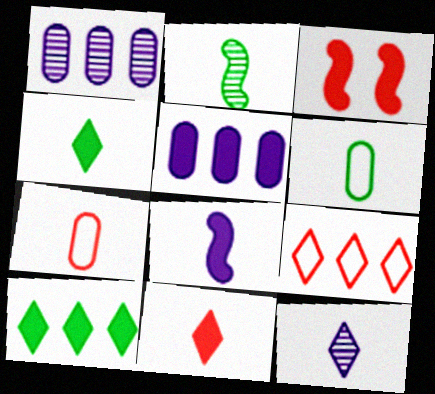[[2, 4, 6], 
[3, 4, 5]]